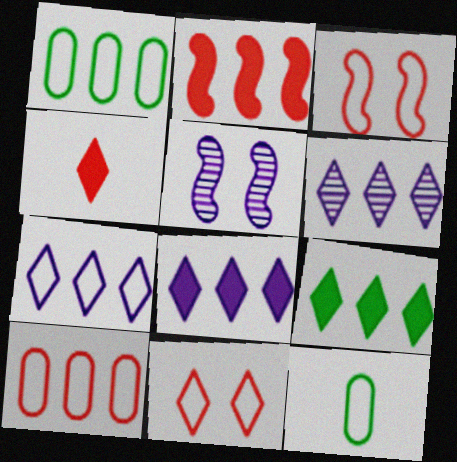[[1, 2, 6], 
[1, 4, 5], 
[3, 7, 12], 
[6, 7, 8]]